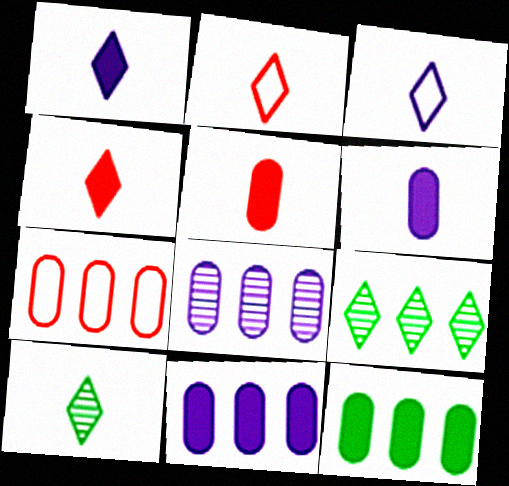[[1, 2, 10], 
[3, 4, 10], 
[7, 8, 12]]